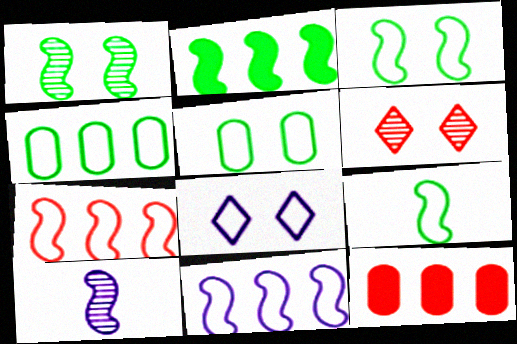[[1, 2, 9]]